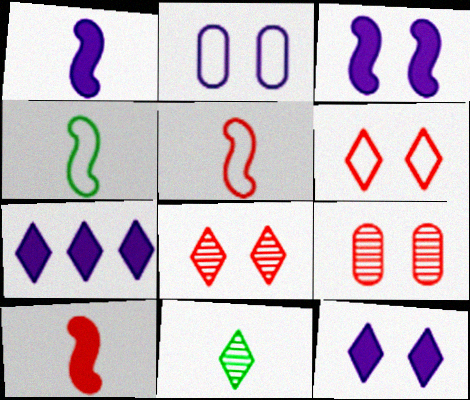[[4, 7, 9], 
[6, 7, 11]]